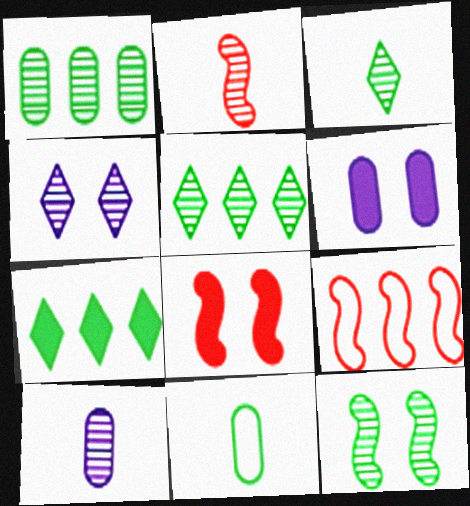[[1, 2, 4], 
[1, 3, 12], 
[2, 3, 10], 
[2, 8, 9], 
[3, 6, 9], 
[7, 11, 12]]